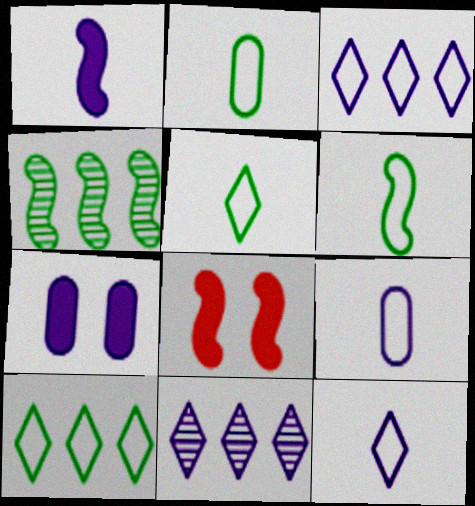[[2, 5, 6], 
[2, 8, 11]]